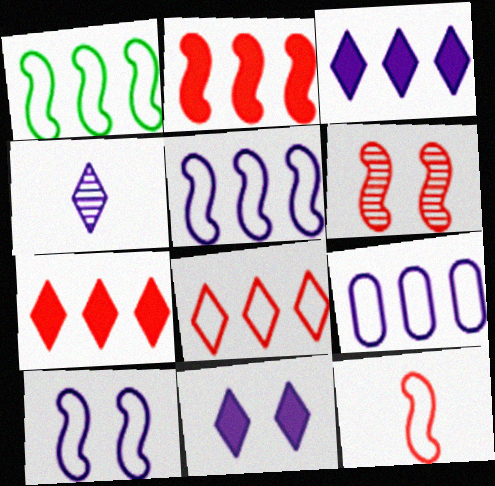[[1, 8, 9], 
[1, 10, 12], 
[2, 6, 12]]